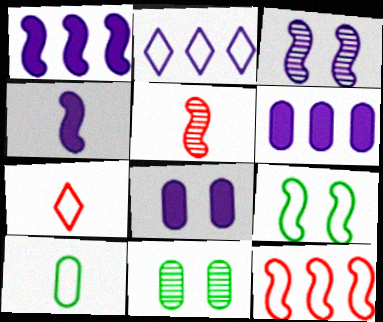[[1, 5, 9], 
[1, 7, 11]]